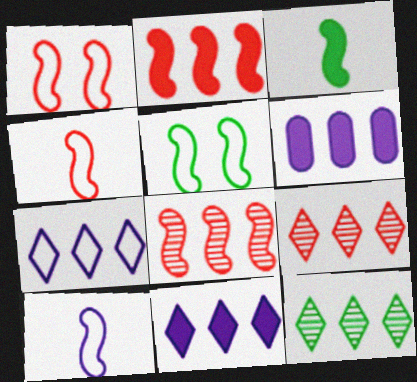[]